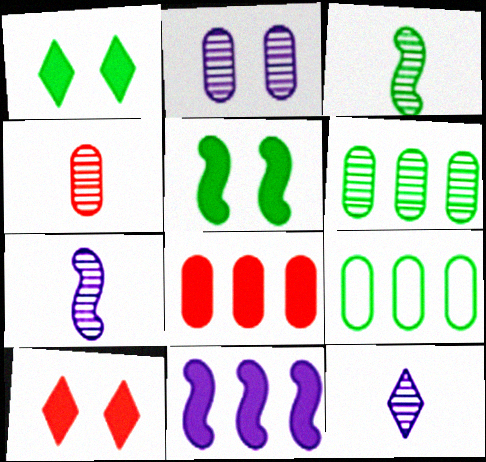[[1, 3, 9], 
[2, 4, 6], 
[3, 4, 12], 
[7, 9, 10]]